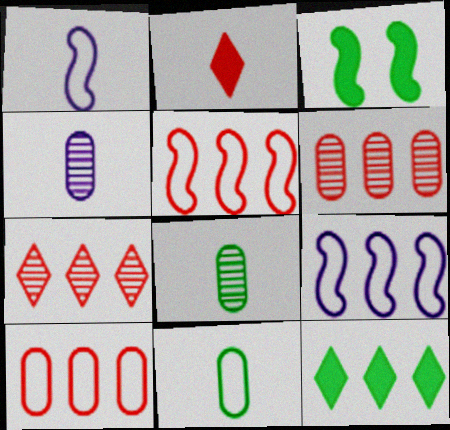[[1, 2, 8], 
[6, 9, 12]]